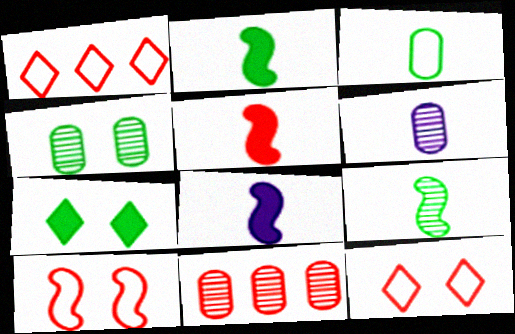[[1, 4, 8], 
[2, 5, 8], 
[4, 6, 11], 
[5, 11, 12]]